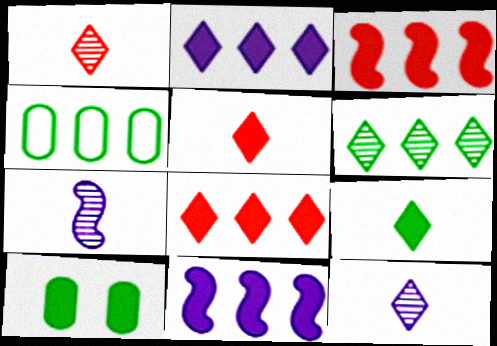[[5, 10, 11]]